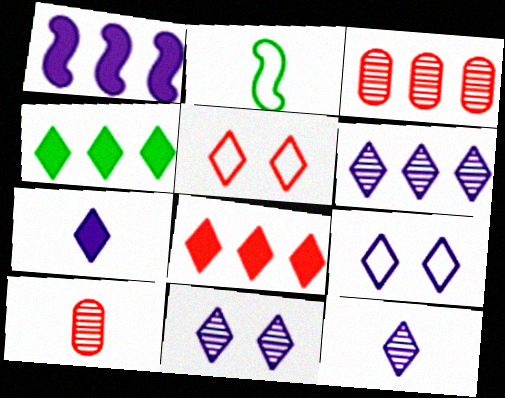[[2, 7, 10], 
[4, 5, 12], 
[6, 7, 9], 
[6, 11, 12]]